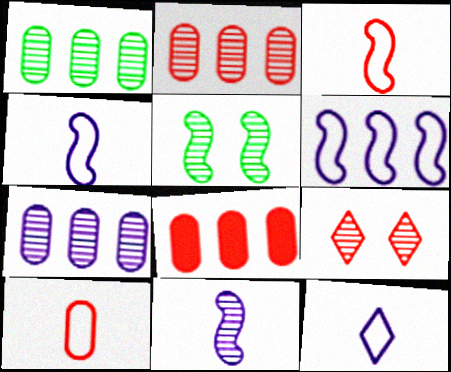[[1, 2, 7], 
[1, 9, 11], 
[3, 8, 9], 
[5, 8, 12]]